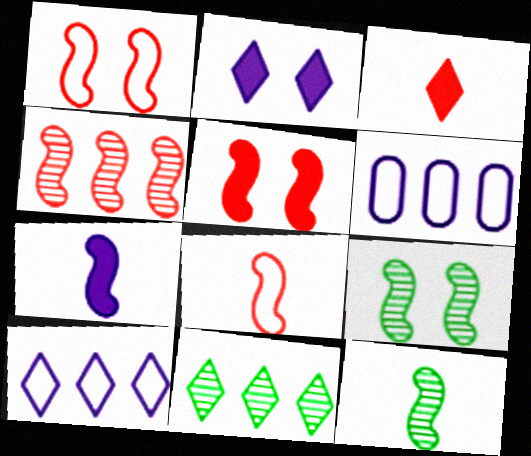[[3, 6, 9], 
[4, 5, 8], 
[7, 8, 12]]